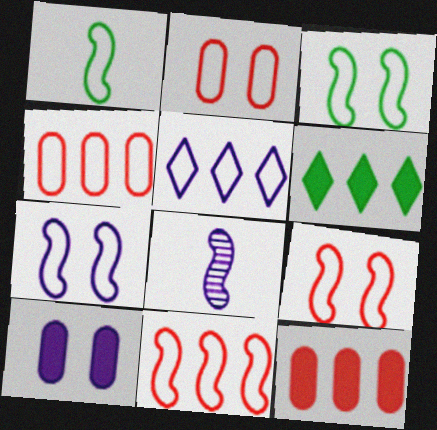[[1, 2, 5], 
[1, 7, 11], 
[2, 6, 8], 
[3, 7, 9], 
[5, 8, 10]]